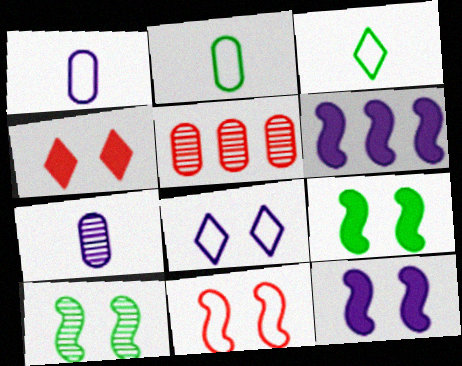[[3, 5, 12], 
[6, 7, 8], 
[10, 11, 12]]